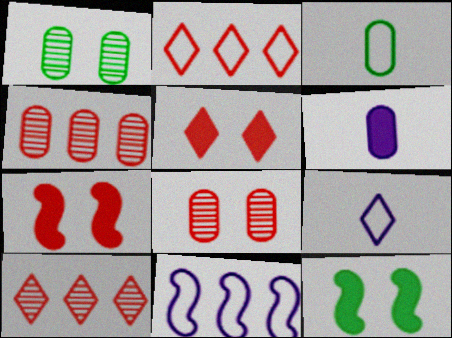[[4, 9, 12]]